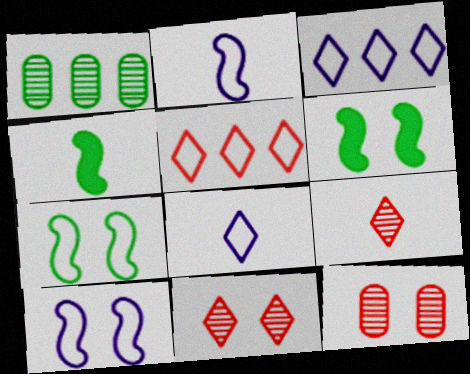[[3, 4, 12]]